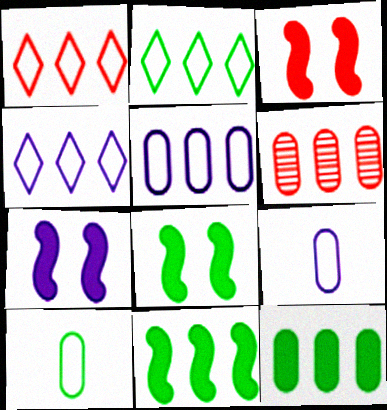[[1, 2, 4], 
[3, 7, 8], 
[4, 6, 11], 
[5, 6, 12]]